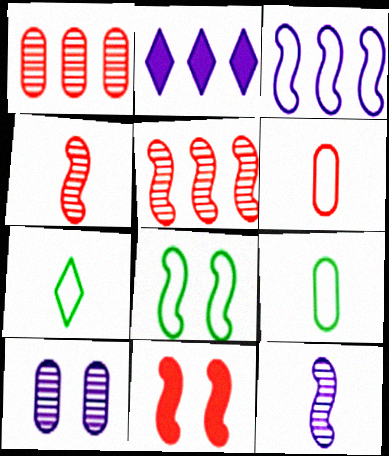[]